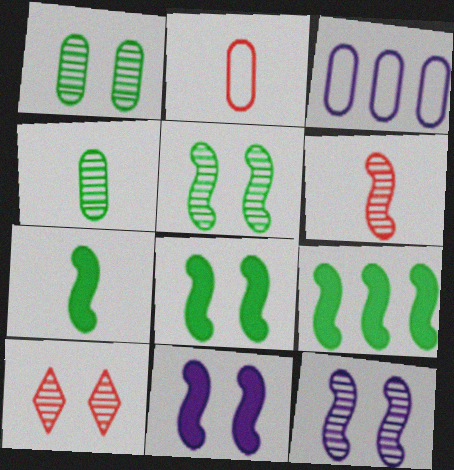[[1, 10, 12], 
[3, 7, 10], 
[7, 8, 9]]